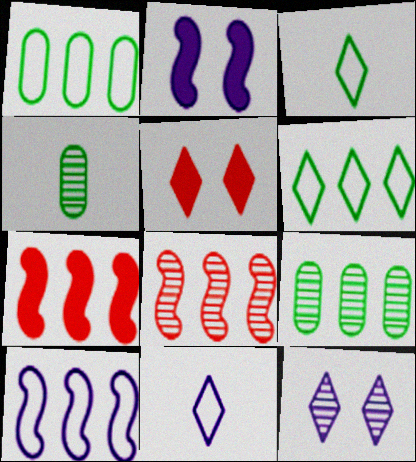[[4, 5, 10], 
[4, 8, 12]]